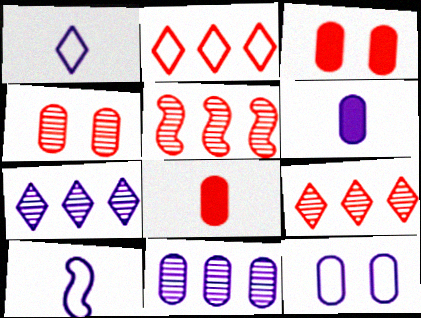[[6, 11, 12]]